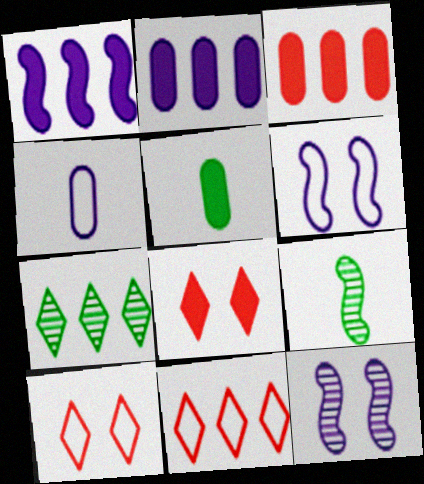[[1, 5, 8], 
[2, 9, 10], 
[5, 11, 12]]